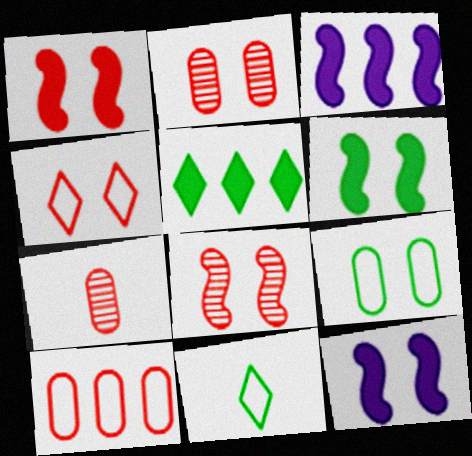[[1, 2, 4], 
[1, 6, 12], 
[2, 3, 11]]